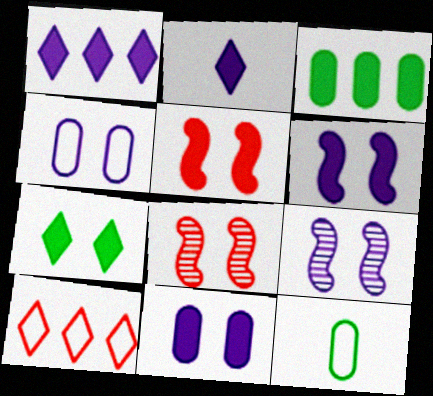[[1, 8, 12], 
[2, 3, 5], 
[4, 7, 8], 
[5, 7, 11]]